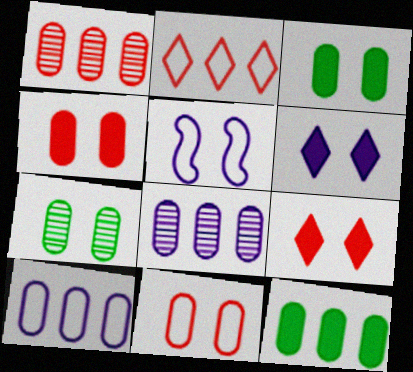[[1, 10, 12], 
[5, 7, 9]]